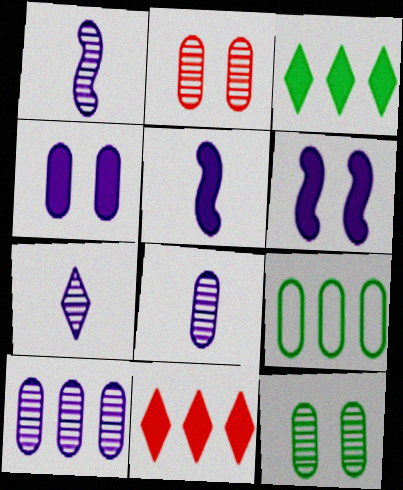[[1, 7, 8]]